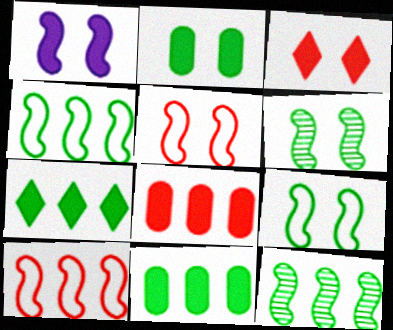[[1, 2, 3], 
[1, 5, 6]]